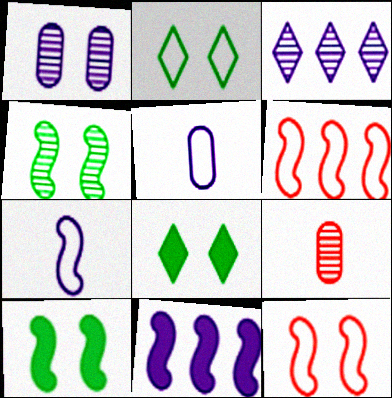[[1, 8, 12], 
[2, 5, 6], 
[2, 9, 11], 
[3, 4, 9]]